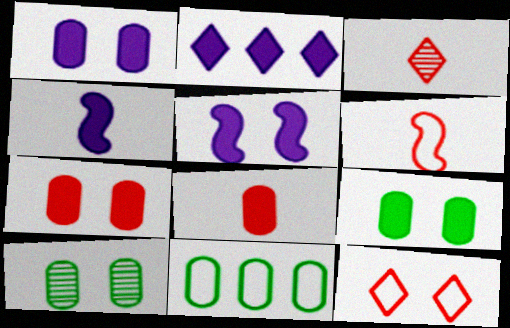[[1, 2, 4], 
[1, 7, 9], 
[2, 6, 10], 
[3, 5, 11], 
[3, 6, 8], 
[5, 10, 12]]